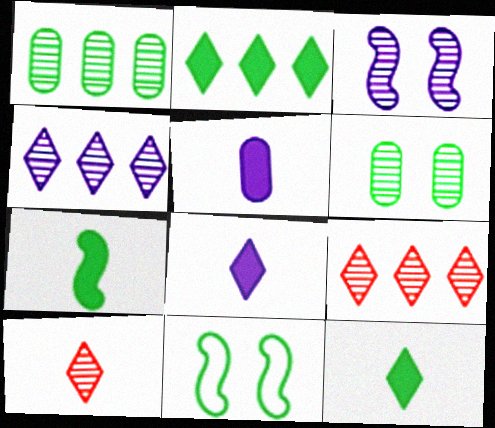[[1, 3, 10], 
[1, 11, 12], 
[5, 9, 11]]